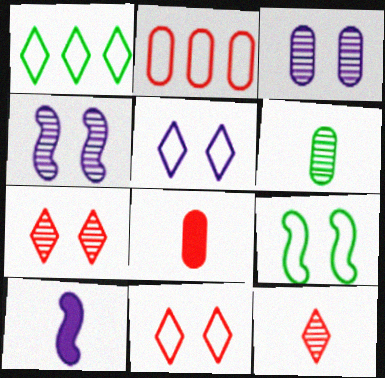[[1, 4, 8]]